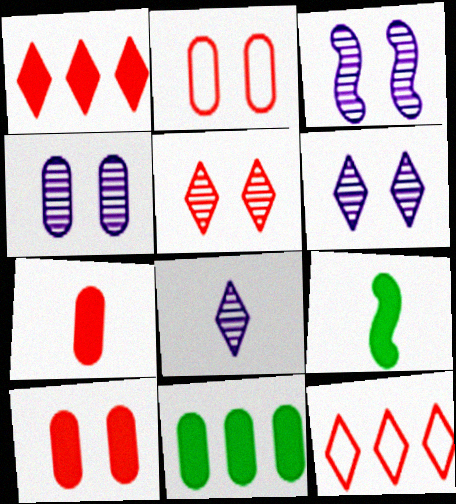[[3, 4, 6], 
[4, 9, 12]]